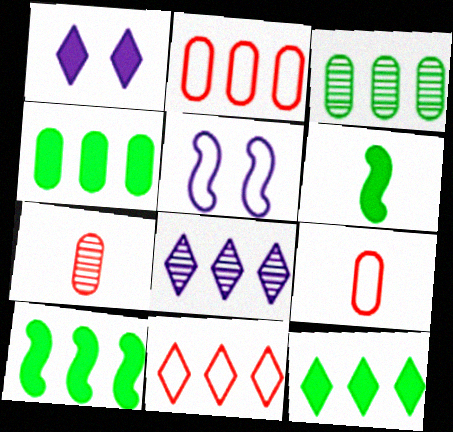[[2, 8, 10], 
[4, 10, 12], 
[5, 7, 12], 
[8, 11, 12]]